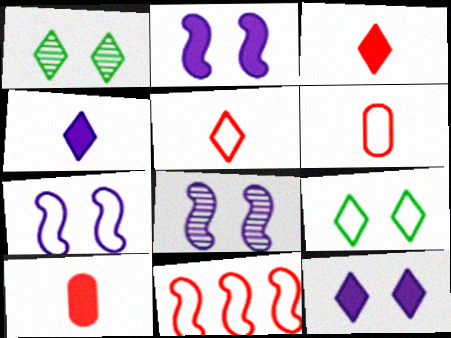[[2, 7, 8]]